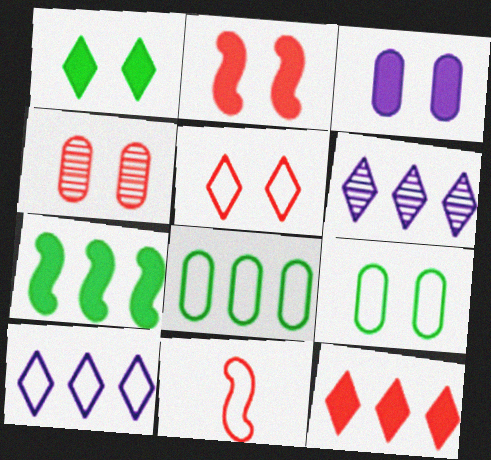[[1, 2, 3], 
[2, 4, 5], 
[3, 4, 9], 
[4, 11, 12], 
[9, 10, 11]]